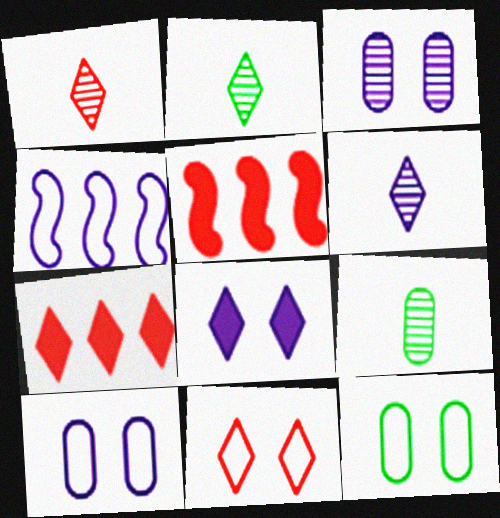[[1, 2, 6], 
[1, 7, 11], 
[2, 5, 10], 
[5, 6, 12]]